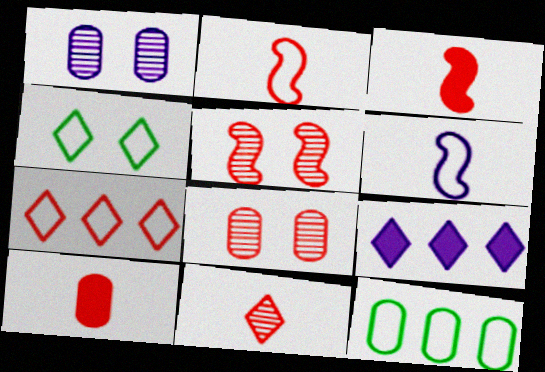[[1, 6, 9], 
[1, 10, 12], 
[2, 10, 11], 
[3, 7, 8], 
[4, 9, 11], 
[5, 7, 10]]